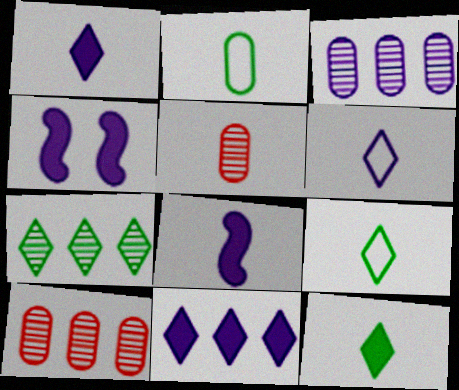[[3, 4, 6], 
[4, 9, 10], 
[5, 8, 9]]